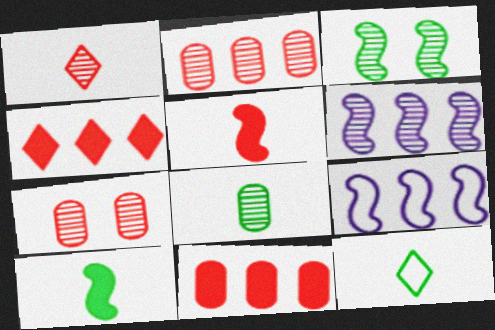[[3, 5, 9], 
[8, 10, 12]]